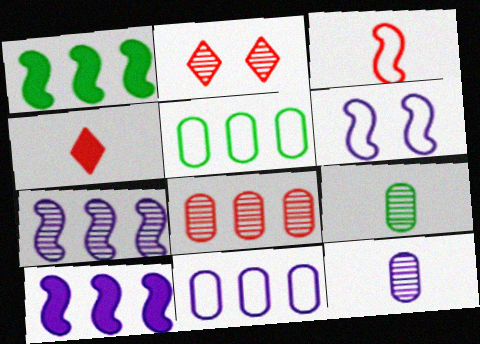[[2, 7, 9]]